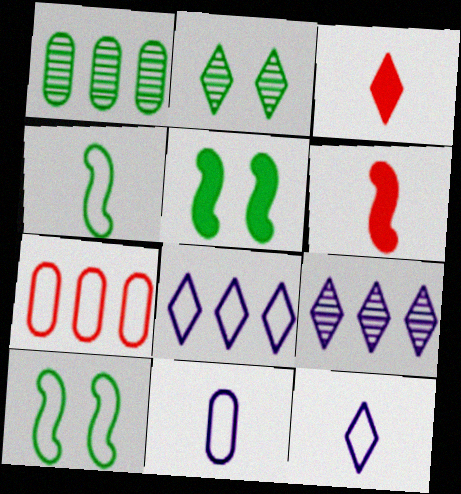[[2, 3, 8], 
[7, 10, 12]]